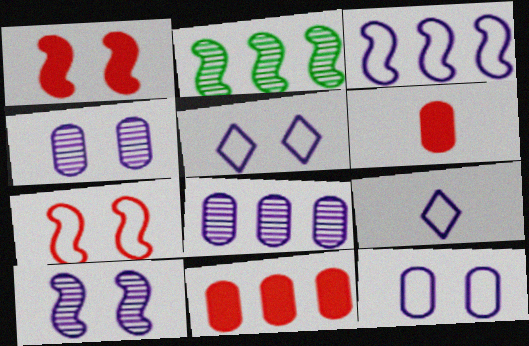[[2, 5, 6], 
[3, 9, 12]]